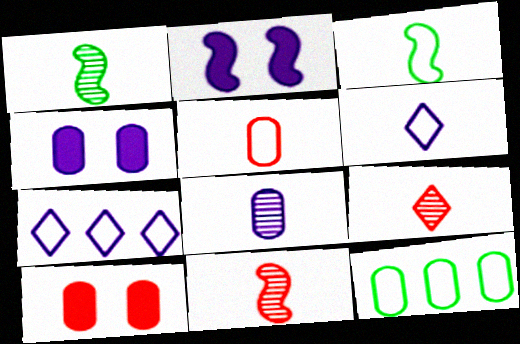[[1, 7, 10], 
[1, 8, 9], 
[2, 7, 8], 
[2, 9, 12], 
[3, 5, 6], 
[8, 10, 12]]